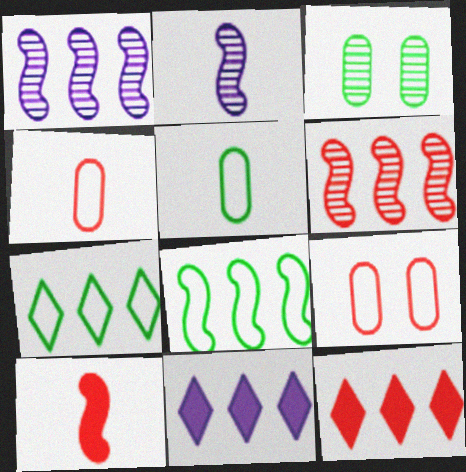[]